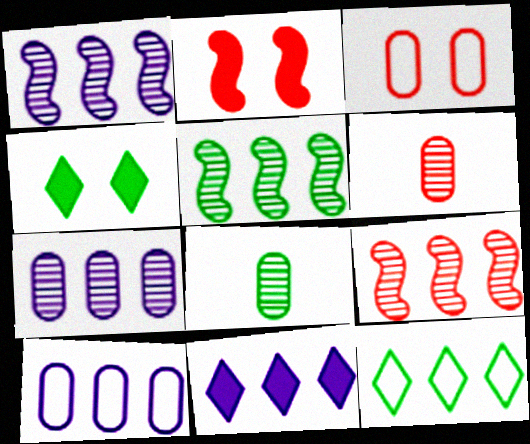[[1, 5, 9], 
[1, 10, 11]]